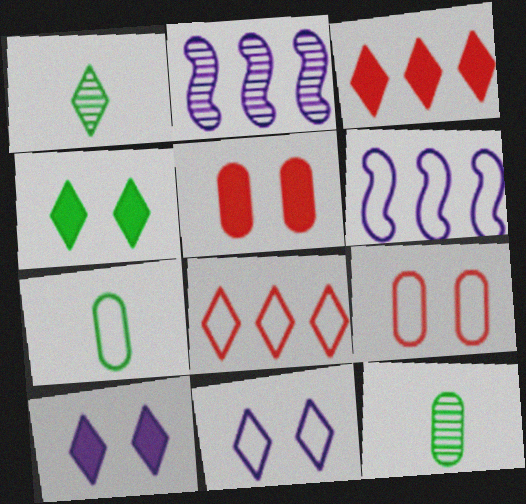[[1, 3, 11], 
[1, 5, 6], 
[1, 8, 10]]